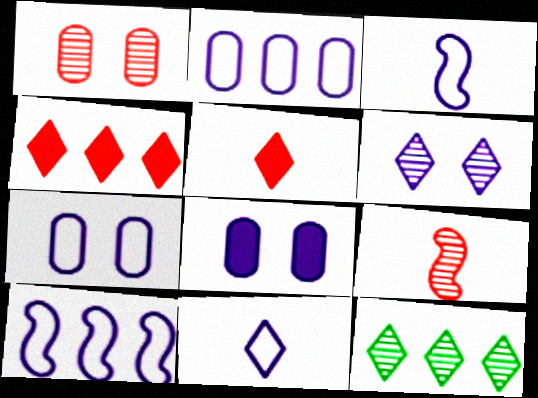[[7, 10, 11]]